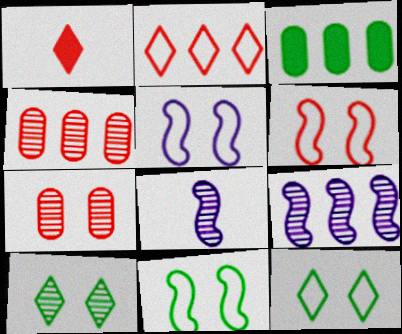[[1, 4, 6], 
[2, 3, 9], 
[4, 8, 10], 
[5, 6, 11]]